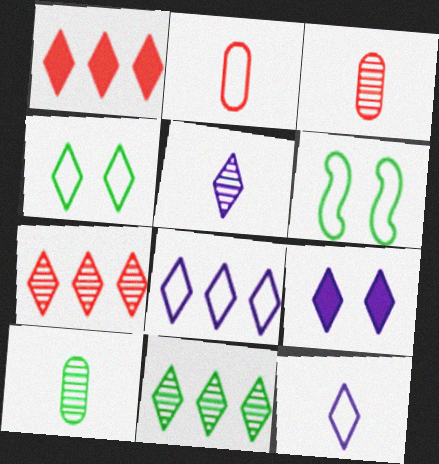[[1, 4, 5], 
[1, 8, 11], 
[2, 6, 8], 
[5, 8, 9]]